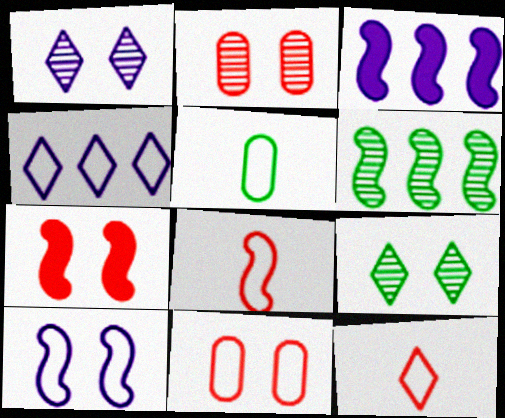[]